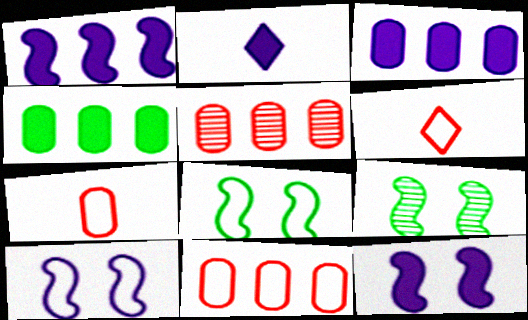[[2, 3, 12], 
[2, 5, 8], 
[2, 9, 11], 
[3, 6, 9]]